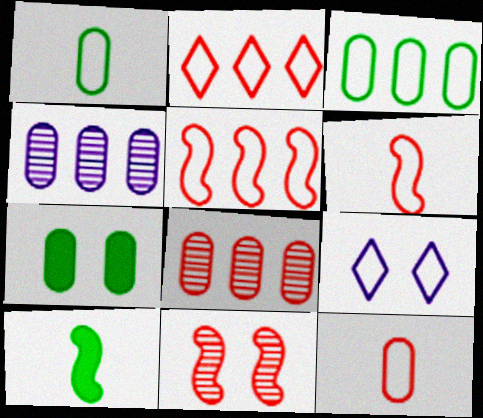[[1, 5, 9], 
[3, 6, 9], 
[4, 7, 12], 
[7, 9, 11], 
[8, 9, 10]]